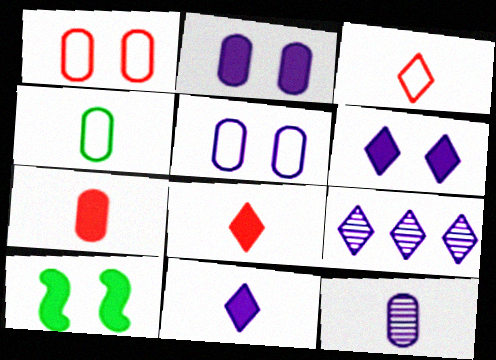[[4, 7, 12]]